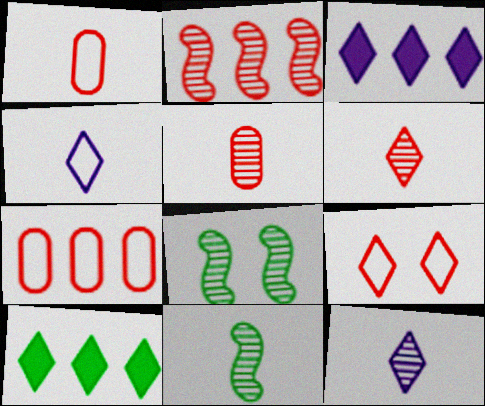[[1, 3, 8], 
[5, 11, 12], 
[9, 10, 12]]